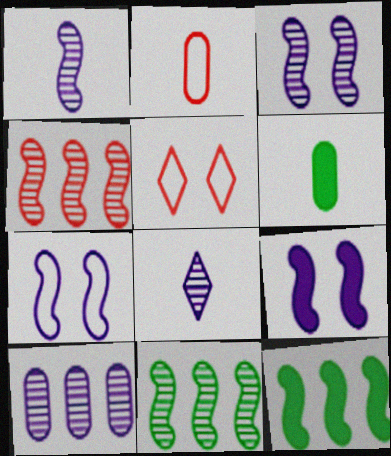[[3, 7, 9], 
[3, 8, 10]]